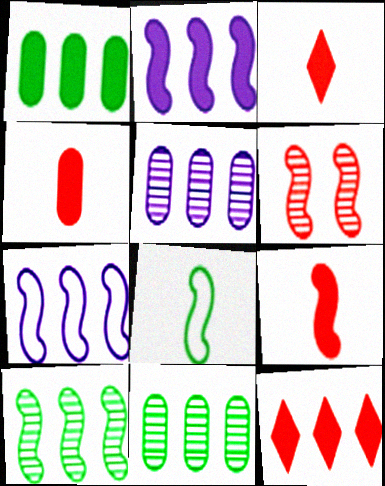[[1, 2, 12], 
[2, 6, 8], 
[3, 4, 9], 
[7, 11, 12]]